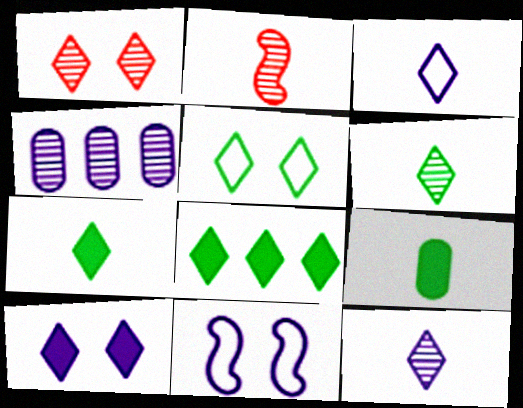[[1, 3, 8], 
[1, 5, 10], 
[2, 3, 9], 
[5, 6, 8]]